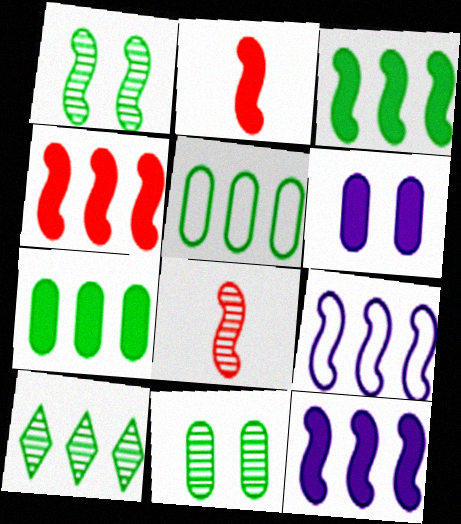[[1, 2, 9], 
[3, 4, 12], 
[3, 5, 10]]